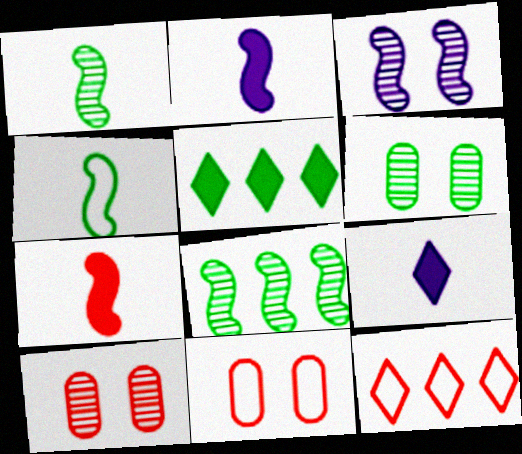[[2, 6, 12], 
[4, 5, 6], 
[7, 10, 12], 
[8, 9, 11]]